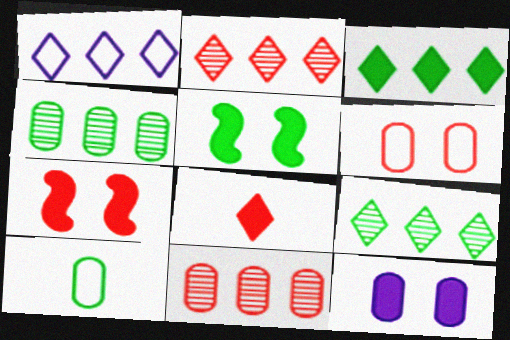[[1, 2, 3], 
[5, 9, 10], 
[10, 11, 12]]